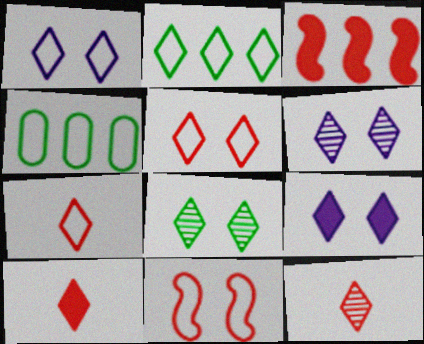[[1, 2, 7], 
[1, 6, 9], 
[2, 6, 10], 
[2, 9, 12], 
[5, 8, 9], 
[7, 10, 12]]